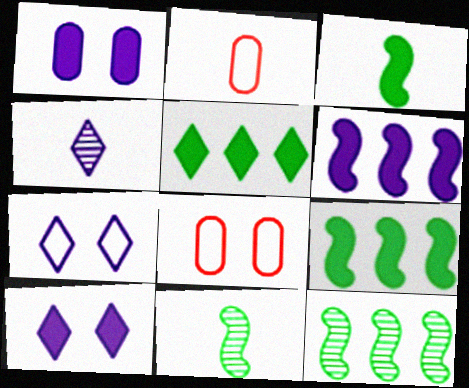[[2, 3, 4], 
[2, 10, 12], 
[4, 8, 9]]